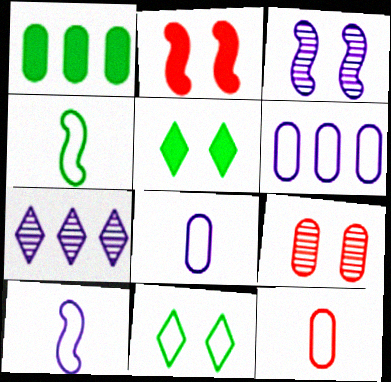[[1, 8, 9]]